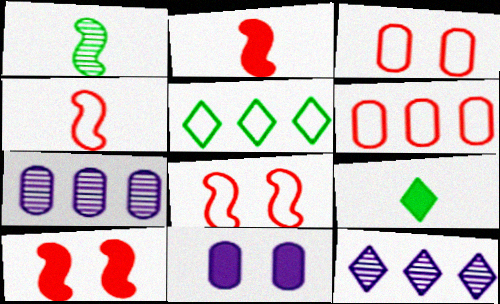[[7, 8, 9]]